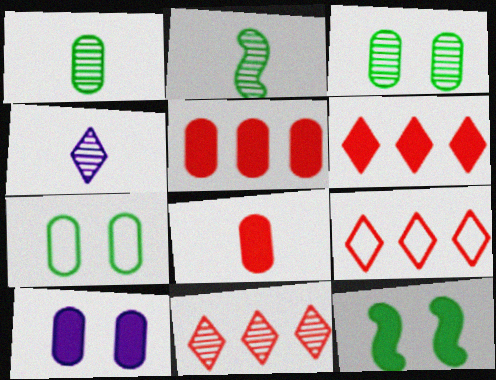[[2, 9, 10], 
[6, 9, 11]]